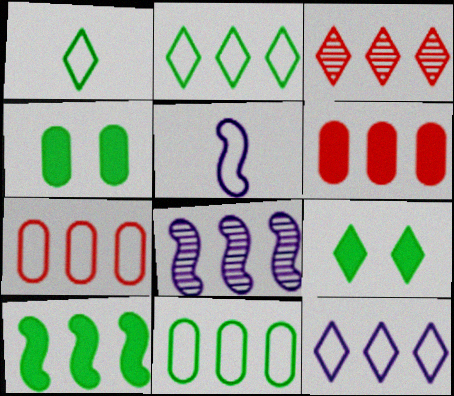[[2, 6, 8], 
[3, 4, 5]]